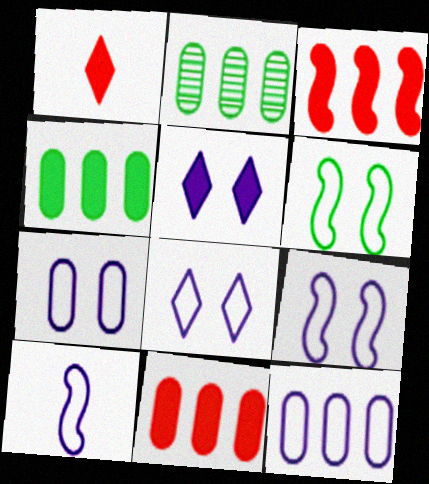[[1, 2, 9], 
[2, 11, 12], 
[7, 8, 9], 
[8, 10, 12]]